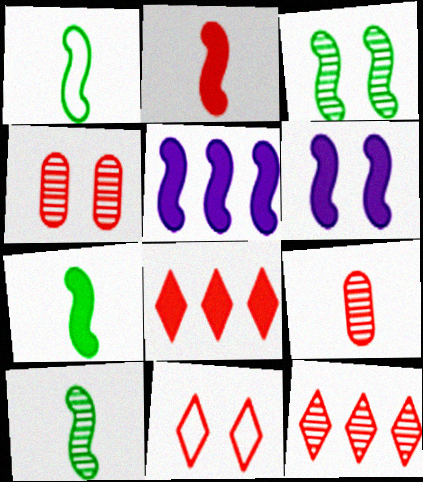[[1, 7, 10]]